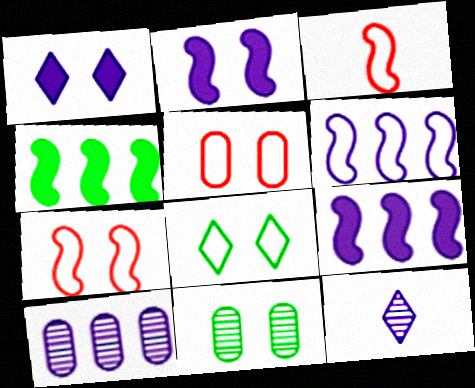[[1, 7, 11], 
[4, 5, 12]]